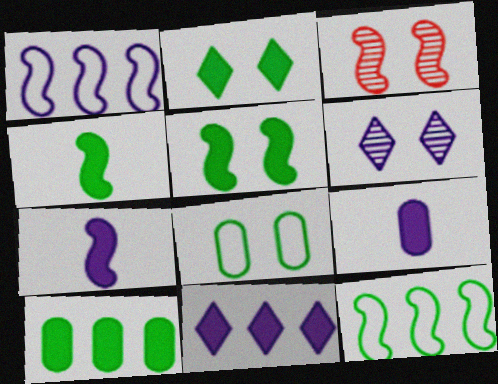[[1, 3, 4], 
[1, 6, 9], 
[2, 4, 10], 
[3, 7, 12]]